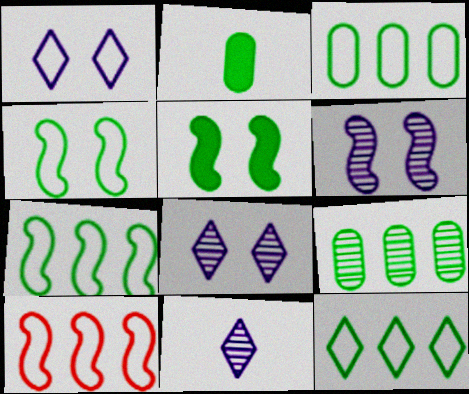[[2, 8, 10], 
[3, 7, 12]]